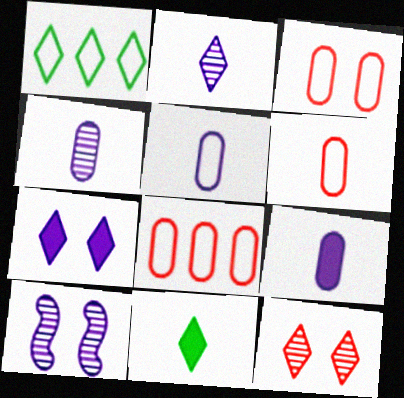[[3, 6, 8], 
[4, 5, 9], 
[8, 10, 11]]